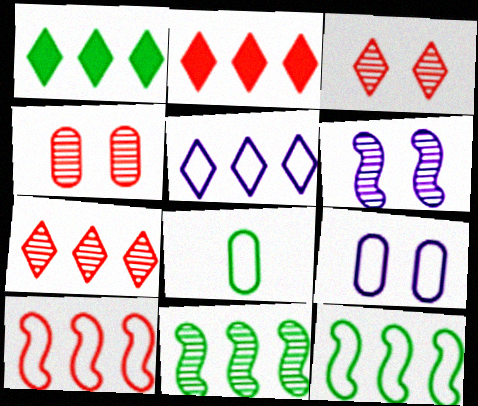[[1, 5, 7], 
[2, 6, 8]]